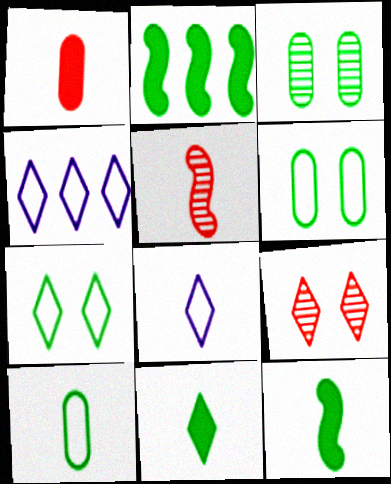[[4, 9, 11]]